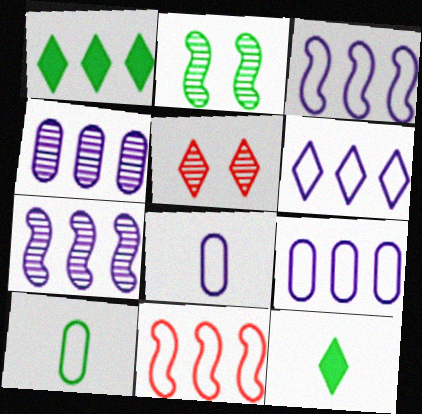[[1, 2, 10], 
[1, 4, 11], 
[3, 6, 9], 
[5, 6, 12]]